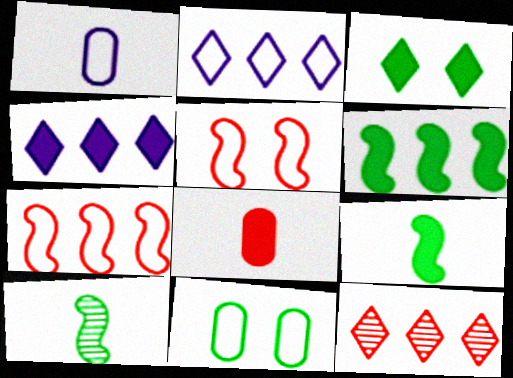[[5, 8, 12]]